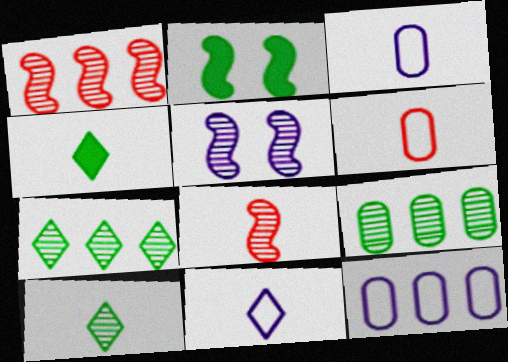[[3, 4, 8]]